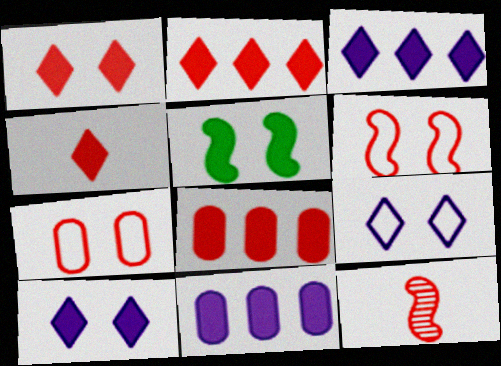[[1, 2, 4], 
[2, 7, 12], 
[4, 5, 11]]